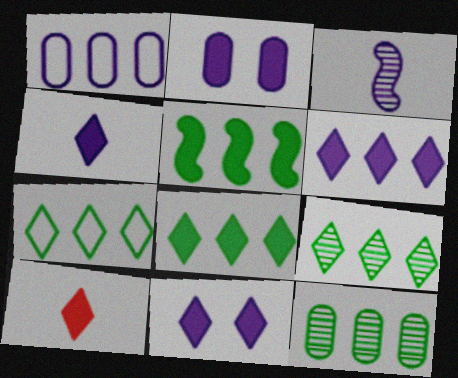[[1, 3, 11], 
[2, 5, 10], 
[4, 6, 11], 
[5, 7, 12], 
[7, 8, 9], 
[8, 10, 11]]